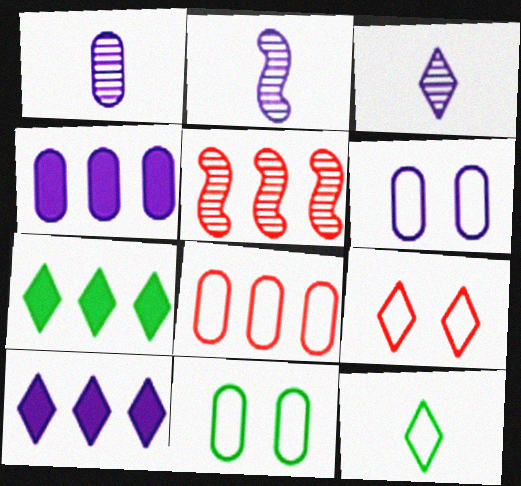[[1, 2, 3], 
[1, 4, 6], 
[2, 6, 10], 
[3, 7, 9]]